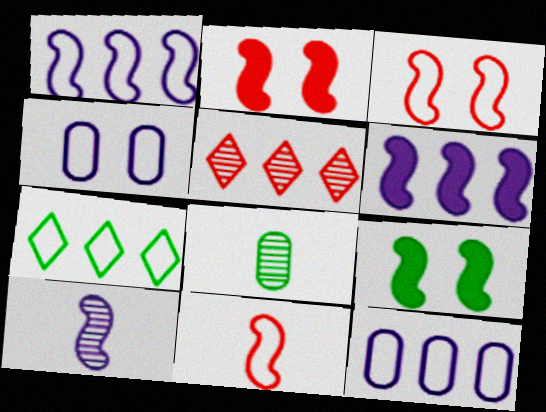[[4, 7, 11], 
[7, 8, 9]]